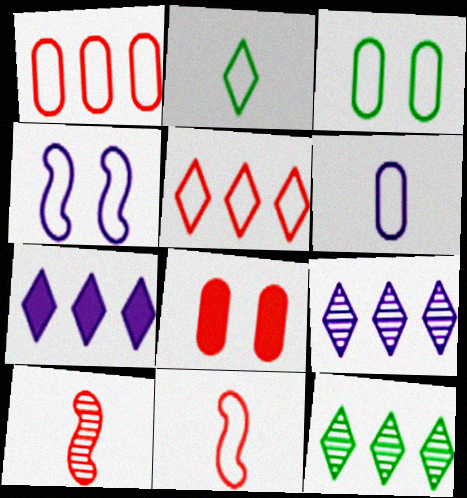[[1, 2, 4], 
[1, 3, 6], 
[2, 6, 11], 
[3, 7, 10], 
[5, 7, 12], 
[5, 8, 10]]